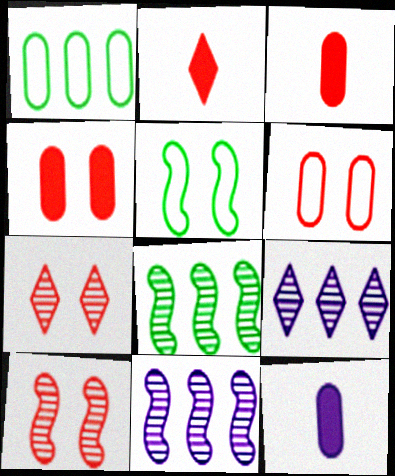[[3, 5, 9]]